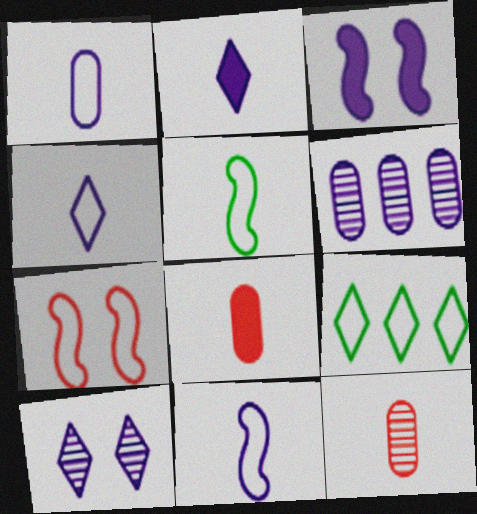[[1, 4, 11], 
[1, 7, 9], 
[2, 5, 12], 
[3, 4, 6], 
[3, 9, 12]]